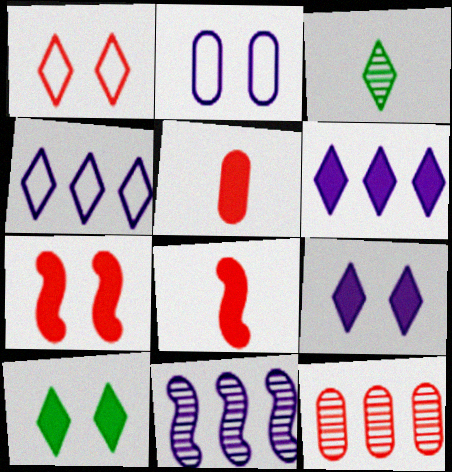[[1, 3, 6], 
[1, 8, 12]]